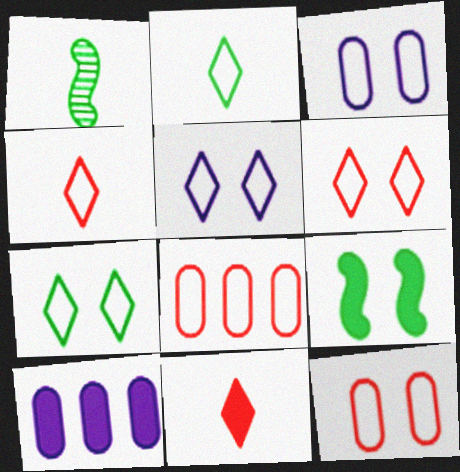[[1, 6, 10], 
[5, 6, 7], 
[9, 10, 11]]